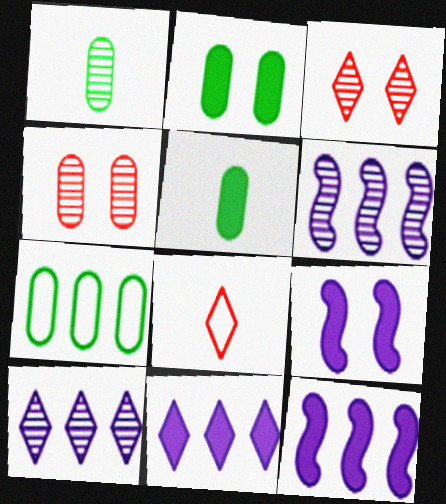[[1, 2, 7], 
[1, 3, 6], 
[2, 6, 8]]